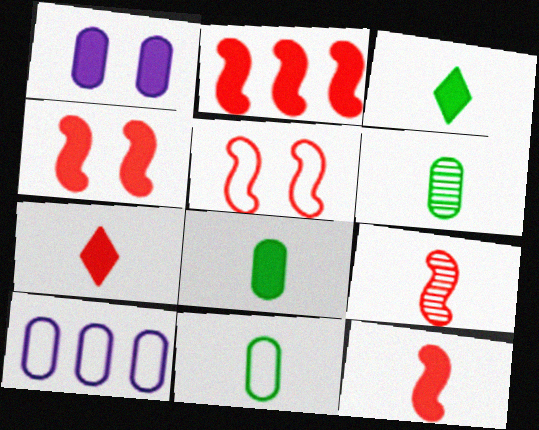[[1, 2, 3], 
[2, 4, 12], 
[2, 5, 9], 
[6, 8, 11]]